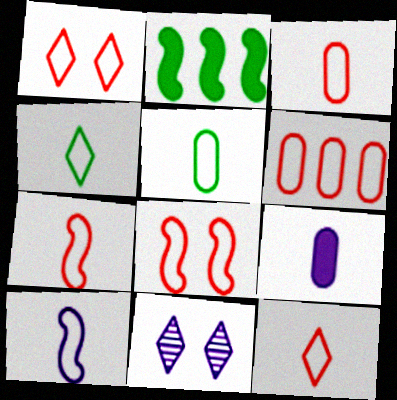[[1, 6, 7], 
[2, 3, 11], 
[3, 4, 10], 
[3, 7, 12], 
[5, 10, 12], 
[6, 8, 12]]